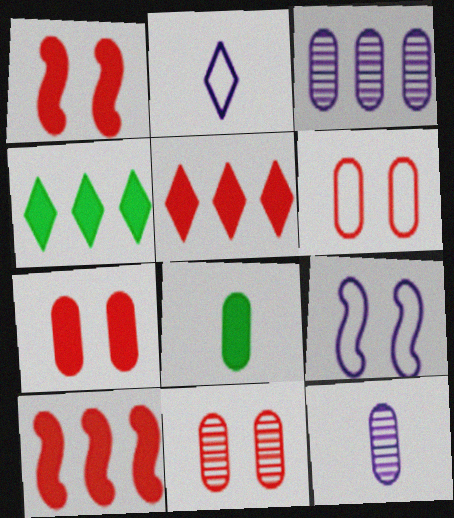[[3, 6, 8], 
[6, 7, 11]]